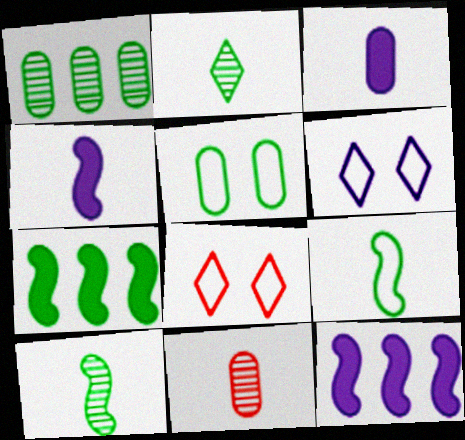[[1, 4, 8], 
[2, 5, 7], 
[6, 7, 11]]